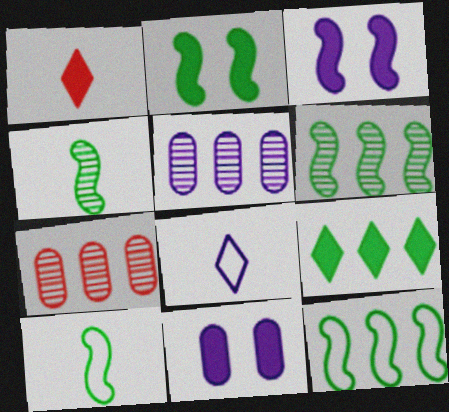[[2, 4, 12], 
[2, 6, 10], 
[2, 7, 8], 
[3, 5, 8]]